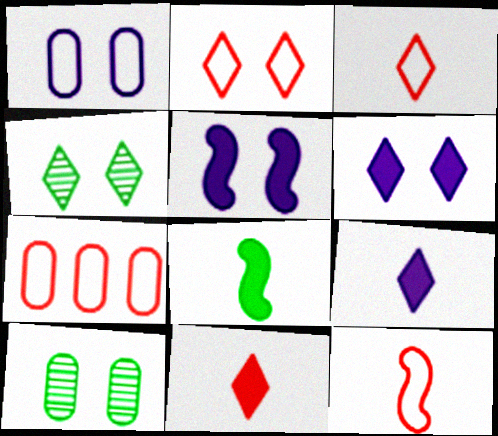[[2, 4, 6], 
[2, 5, 10], 
[2, 7, 12]]